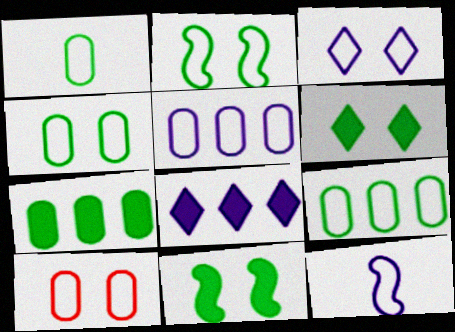[[1, 4, 9], 
[1, 5, 10], 
[2, 3, 10], 
[3, 5, 12]]